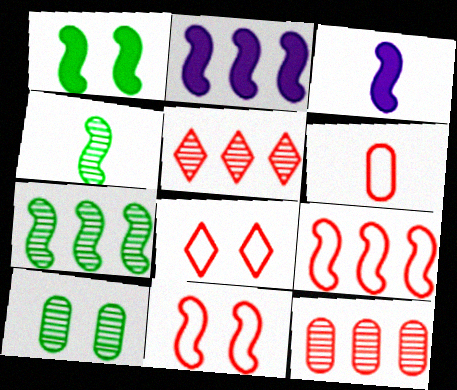[[2, 4, 11], 
[2, 7, 9], 
[3, 7, 11], 
[6, 8, 9]]